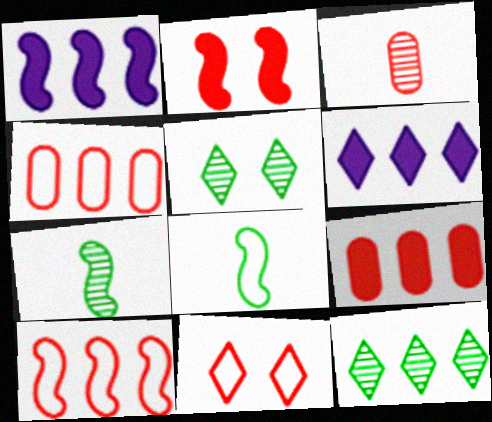[[1, 4, 12]]